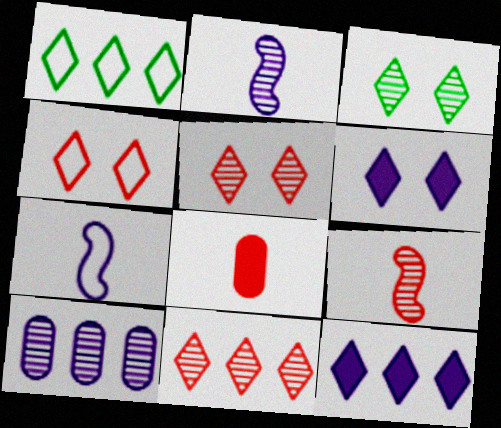[[1, 11, 12], 
[3, 4, 6], 
[3, 9, 10], 
[6, 7, 10]]